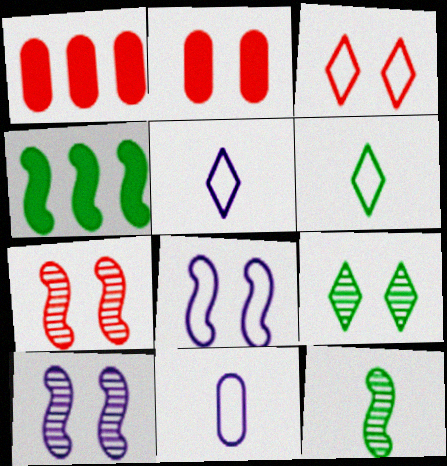[[1, 6, 10], 
[2, 3, 7], 
[2, 8, 9]]